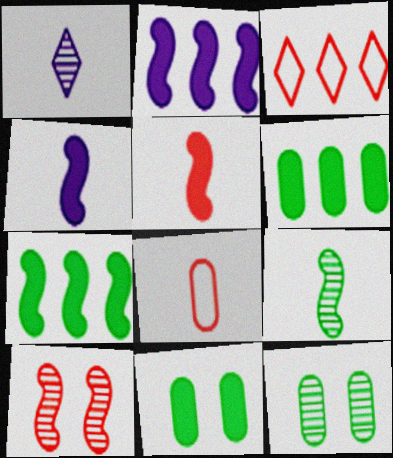[[3, 4, 12]]